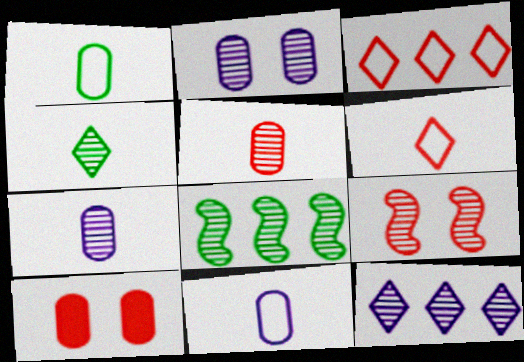[]